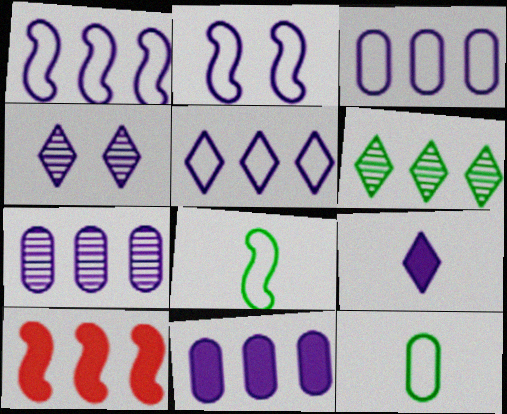[[1, 3, 5], 
[2, 7, 9], 
[3, 6, 10], 
[3, 7, 11], 
[4, 5, 9], 
[4, 10, 12]]